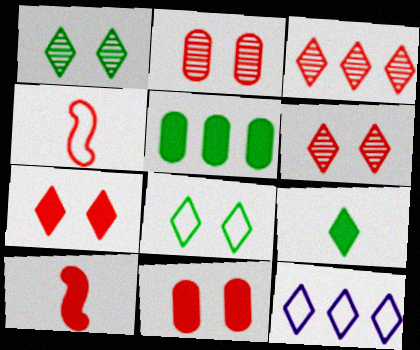[[3, 4, 11], 
[6, 9, 12]]